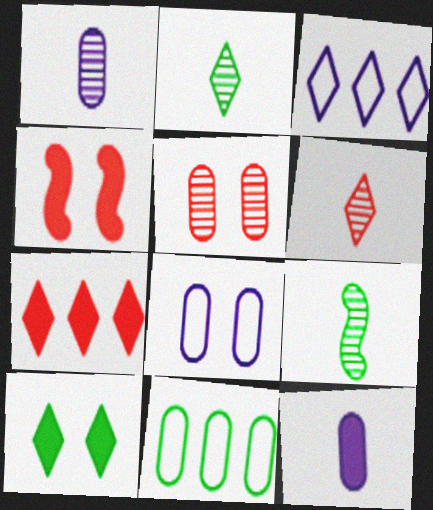[[1, 6, 9], 
[3, 6, 10], 
[5, 11, 12], 
[7, 8, 9], 
[9, 10, 11]]